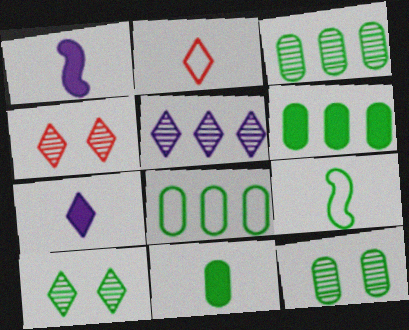[[1, 4, 8], 
[3, 6, 8], 
[6, 9, 10], 
[8, 11, 12]]